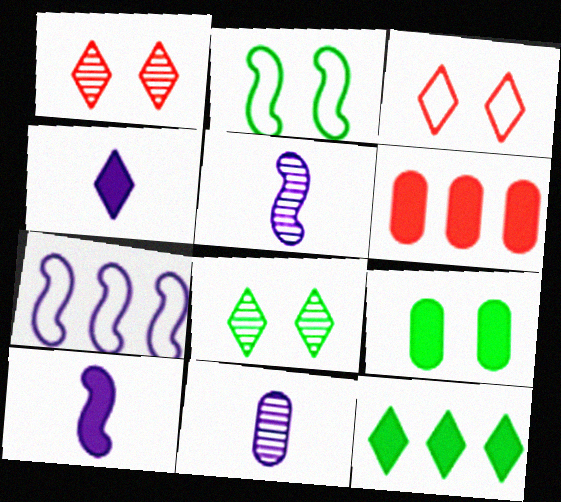[[2, 8, 9]]